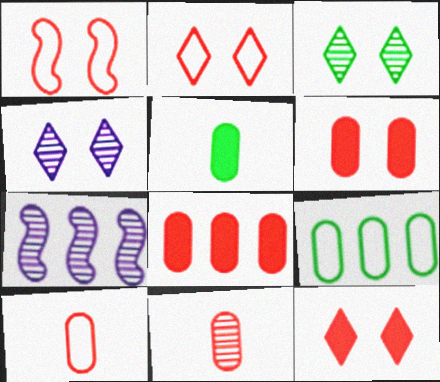[[2, 5, 7], 
[3, 7, 11]]